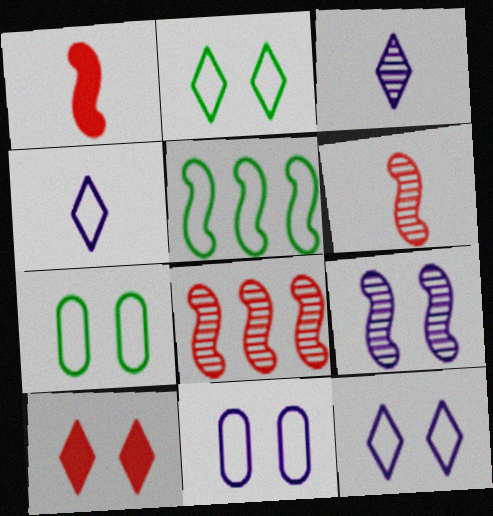[[1, 5, 9], 
[7, 9, 10]]